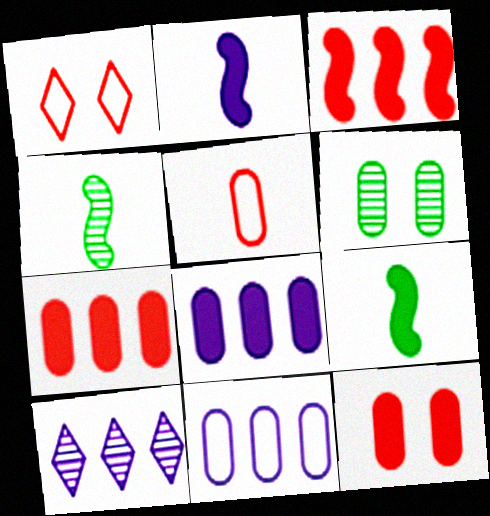[[1, 4, 8], 
[5, 6, 8]]